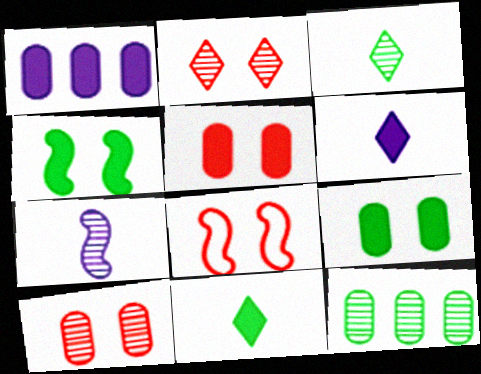[[1, 3, 8], 
[2, 5, 8], 
[2, 7, 12], 
[6, 8, 12]]